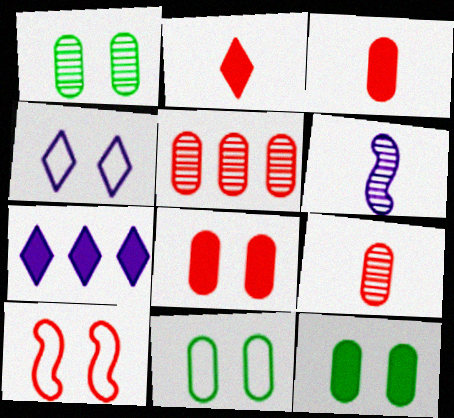[[1, 11, 12], 
[2, 5, 10], 
[4, 10, 11]]